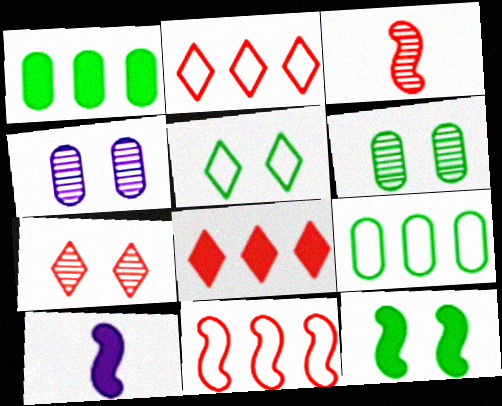[[2, 6, 10], 
[5, 6, 12], 
[7, 9, 10]]